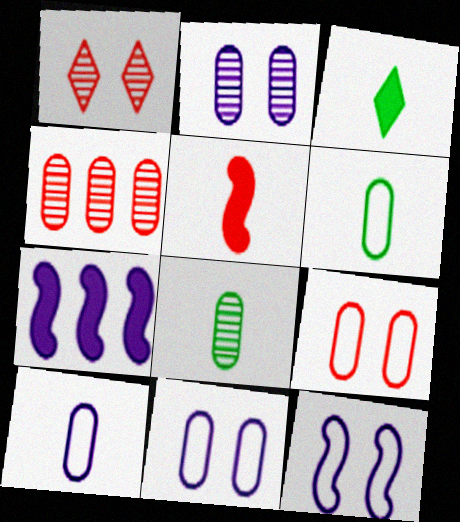[[1, 6, 7], 
[2, 4, 8], 
[3, 4, 12]]